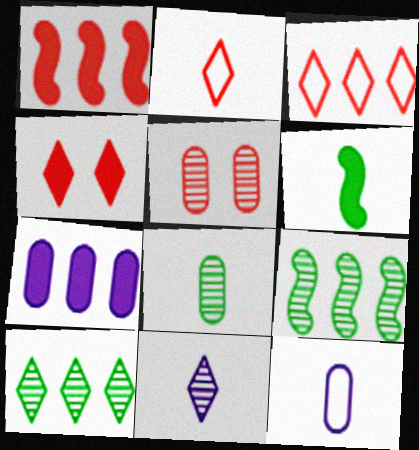[[1, 2, 5], 
[3, 7, 9], 
[4, 6, 7], 
[4, 9, 12], 
[5, 9, 11]]